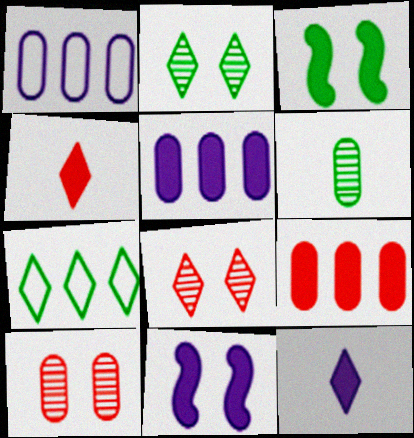[[3, 4, 5], 
[3, 6, 7], 
[3, 9, 12], 
[5, 11, 12], 
[7, 8, 12]]